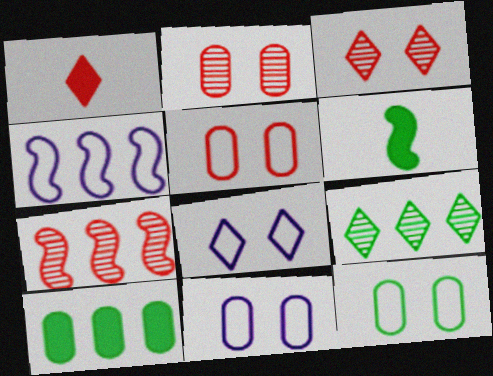[[1, 5, 7], 
[1, 8, 9], 
[5, 11, 12], 
[6, 9, 12]]